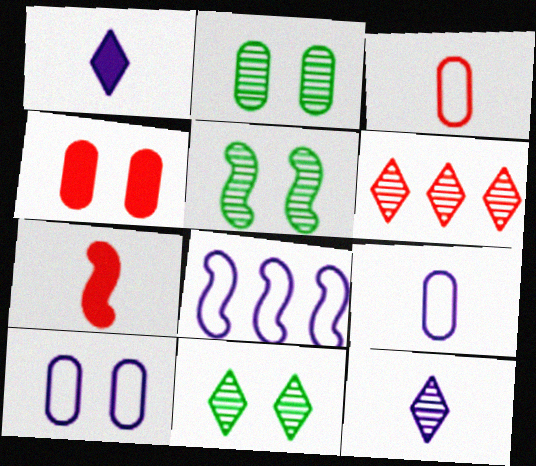[[2, 4, 10], 
[2, 5, 11], 
[5, 7, 8], 
[6, 11, 12]]